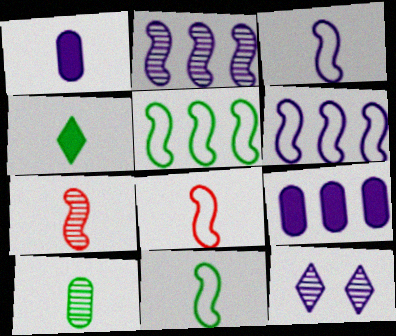[[1, 6, 12], 
[3, 8, 11], 
[3, 9, 12], 
[4, 10, 11]]